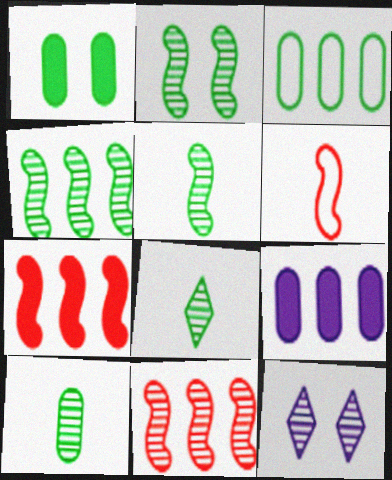[[1, 3, 10], 
[2, 4, 5], 
[5, 8, 10], 
[10, 11, 12]]